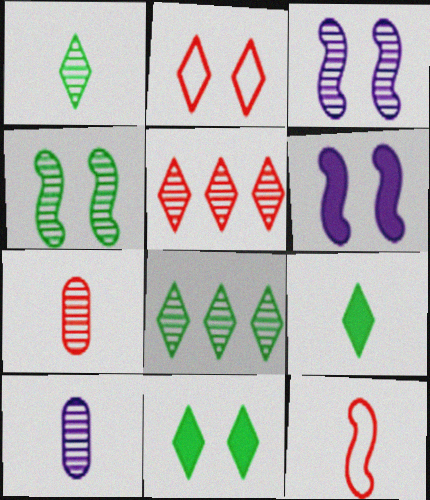[[3, 7, 8], 
[4, 5, 10], 
[9, 10, 12]]